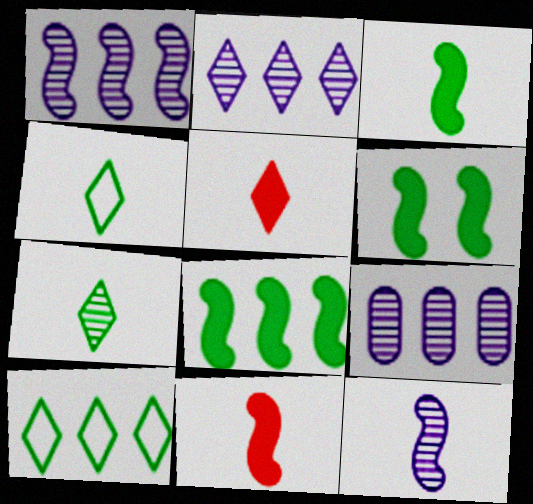[[1, 2, 9], 
[3, 6, 8]]